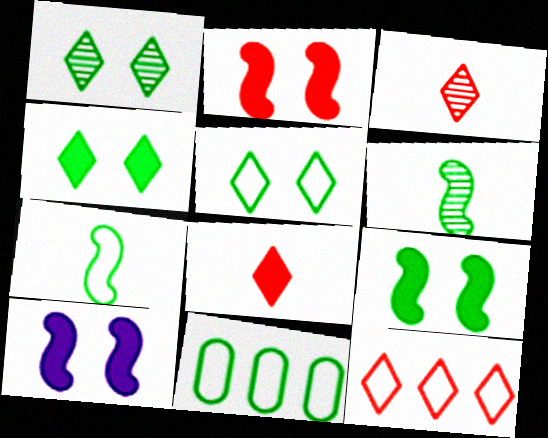[[1, 4, 5], 
[2, 9, 10], 
[3, 10, 11], 
[4, 6, 11], 
[5, 7, 11]]